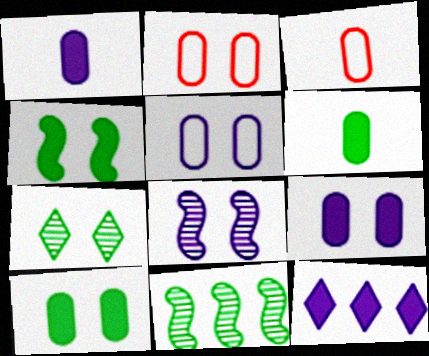[]